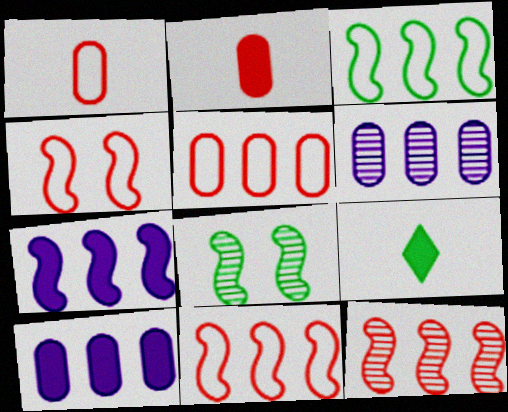[[3, 7, 12], 
[4, 6, 9]]